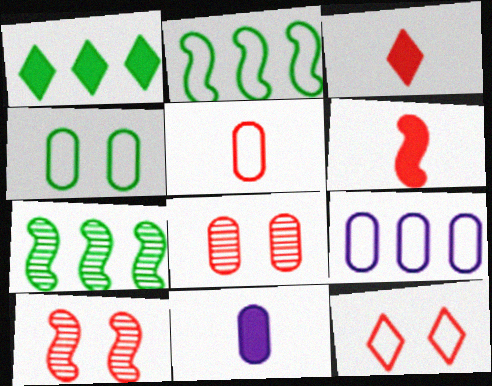[[4, 5, 9], 
[7, 11, 12]]